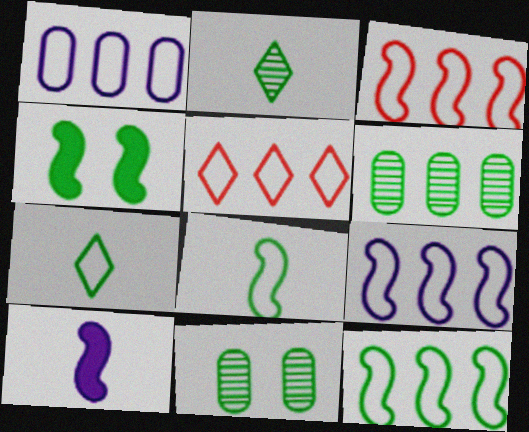[[1, 5, 12], 
[3, 9, 12], 
[4, 6, 7], 
[5, 10, 11]]